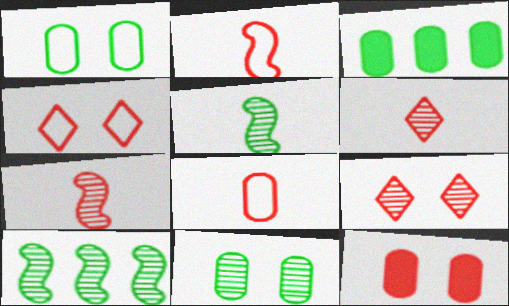[]